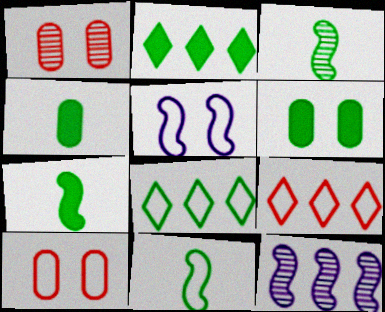[[2, 6, 7], 
[3, 6, 8], 
[3, 7, 11]]